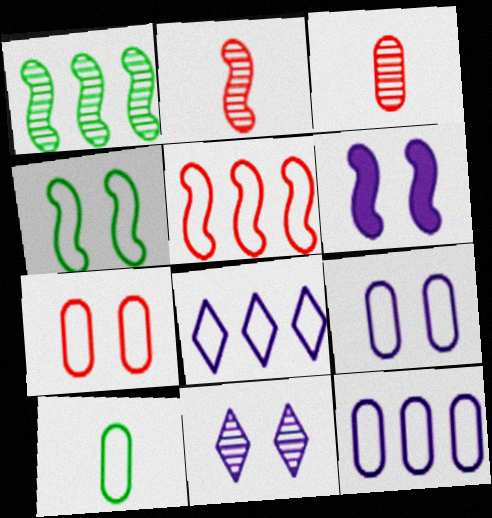[[1, 3, 11], 
[6, 9, 11], 
[7, 10, 12]]